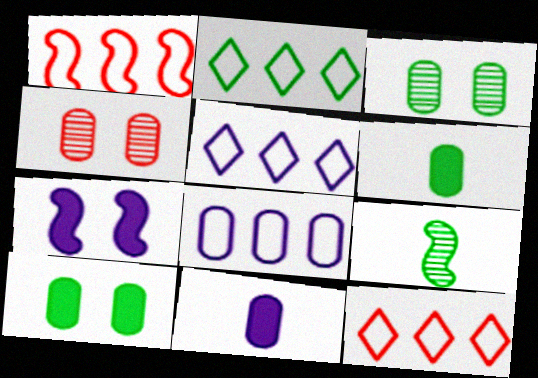[[1, 2, 8], 
[1, 7, 9], 
[2, 5, 12], 
[2, 9, 10], 
[4, 6, 8]]